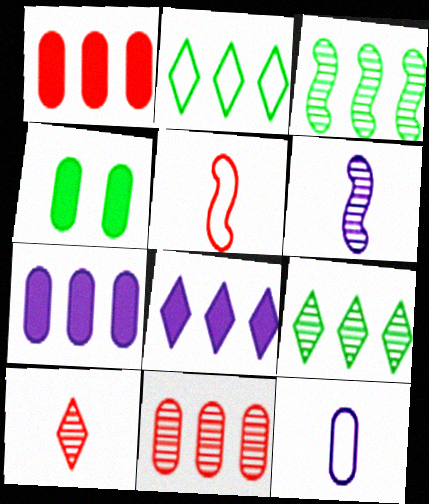[[4, 11, 12]]